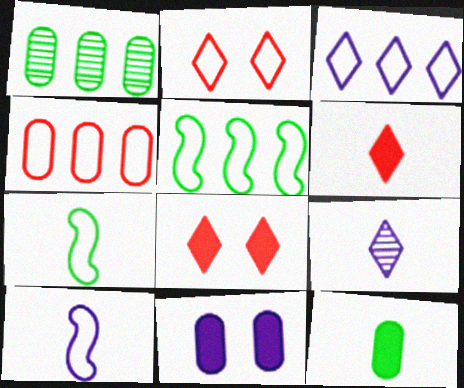[[1, 8, 10], 
[3, 4, 5]]